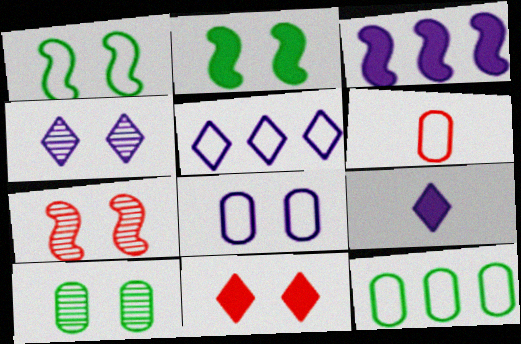[[1, 5, 6], 
[4, 5, 9], 
[4, 7, 10], 
[6, 8, 12], 
[7, 9, 12]]